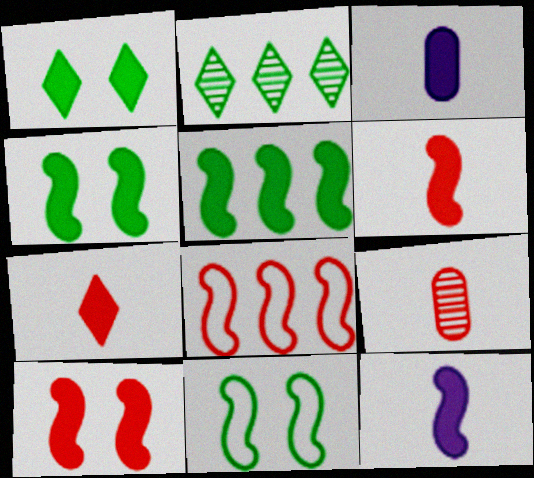[[5, 10, 12]]